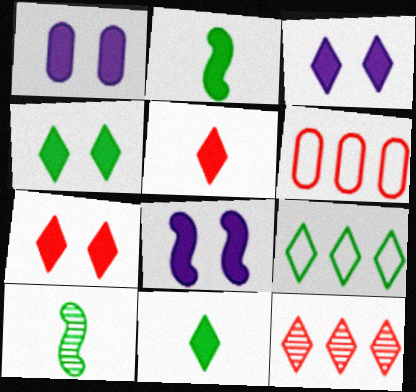[[1, 3, 8], 
[3, 4, 7], 
[3, 6, 10]]